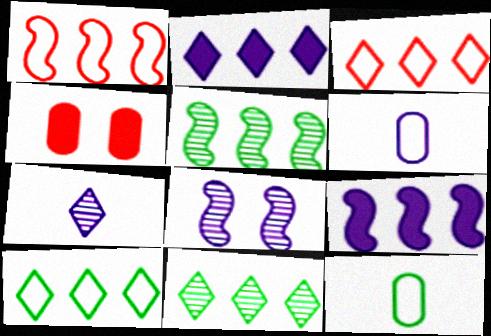[[1, 5, 9], 
[2, 3, 11], 
[2, 6, 8]]